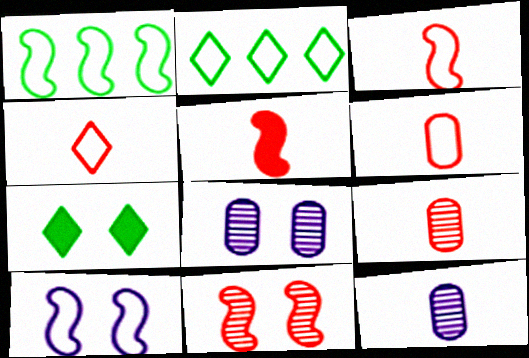[[1, 3, 10], 
[2, 5, 8], 
[2, 6, 10], 
[3, 4, 6], 
[4, 5, 9]]